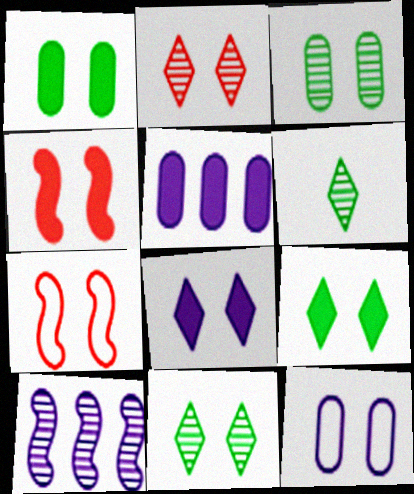[[1, 4, 8], 
[3, 7, 8], 
[4, 11, 12], 
[5, 6, 7]]